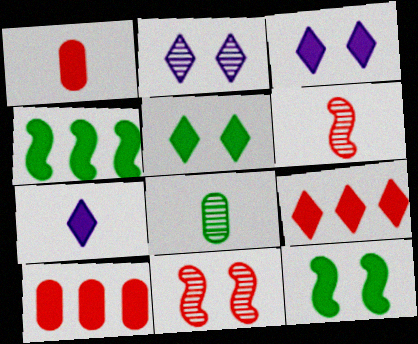[[1, 3, 4], 
[5, 7, 9], 
[7, 10, 12]]